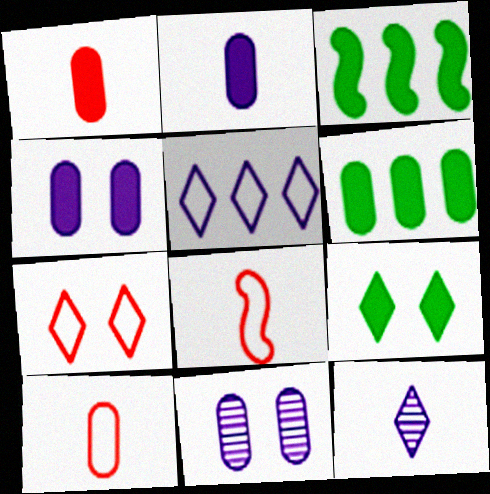[[1, 4, 6], 
[6, 10, 11]]